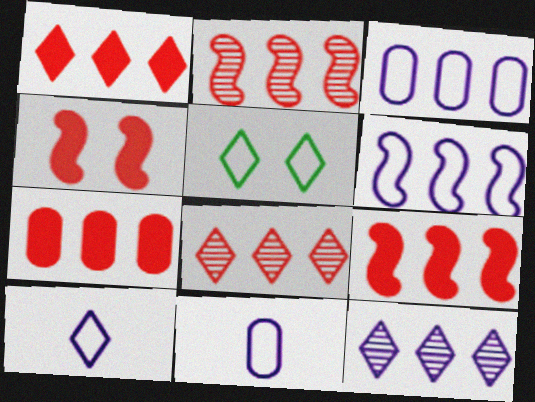[[1, 7, 9]]